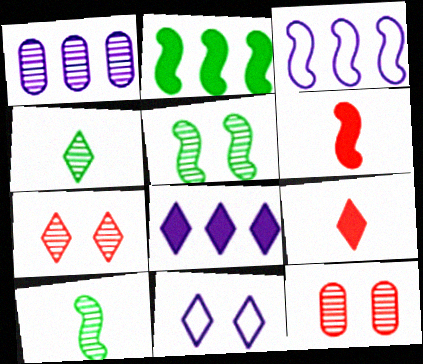[[1, 3, 8], 
[1, 7, 10], 
[3, 5, 6]]